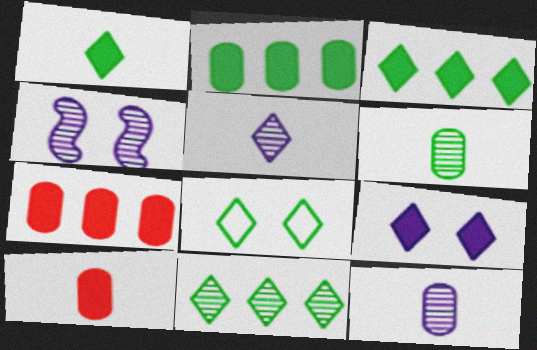[[1, 8, 11]]